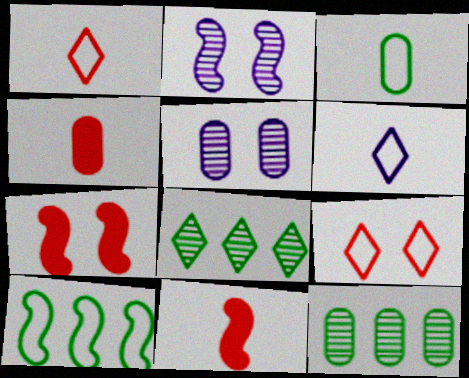[[2, 10, 11], 
[6, 7, 12]]